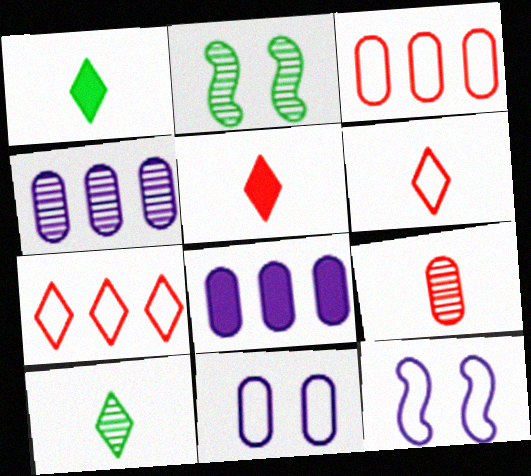[[2, 6, 8]]